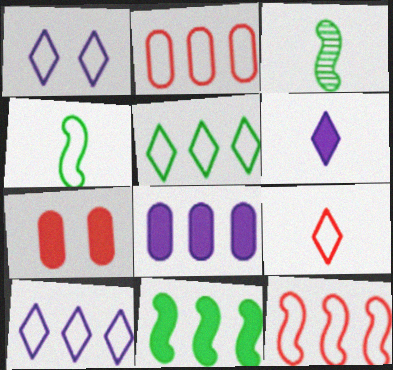[[1, 2, 4], 
[1, 5, 9], 
[3, 7, 10], 
[6, 7, 11]]